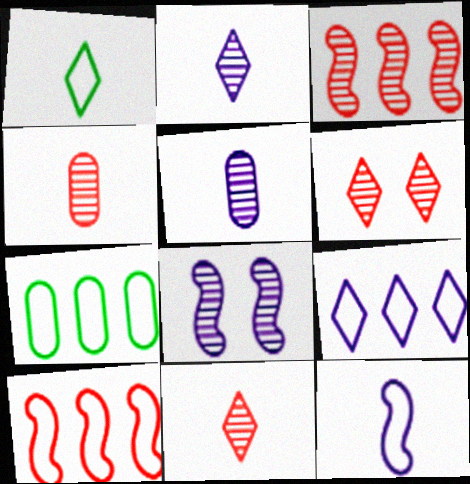[[3, 4, 6], 
[7, 9, 10]]